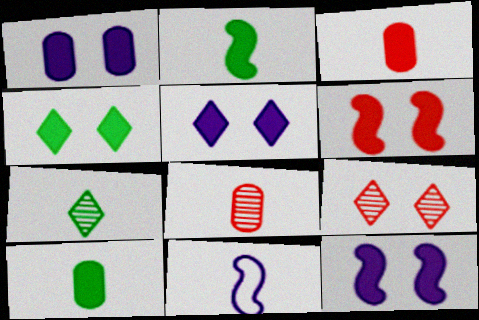[[1, 4, 6], 
[1, 5, 12], 
[3, 7, 11]]